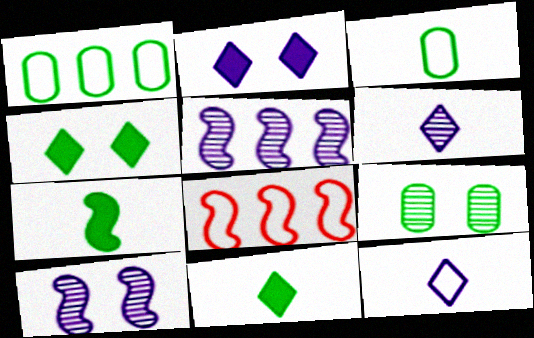[[7, 8, 10]]